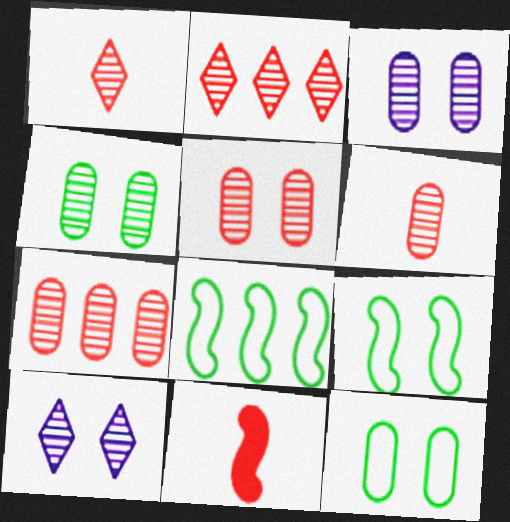[[3, 4, 5], 
[5, 6, 7]]